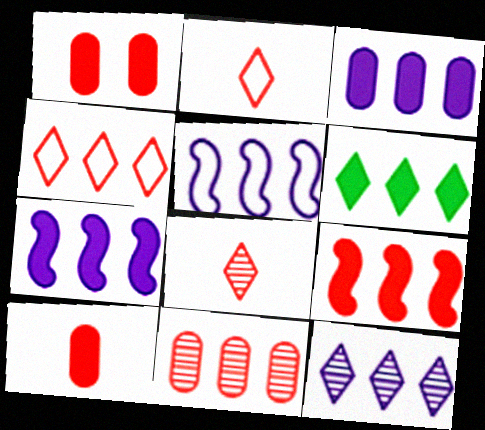[[3, 5, 12], 
[3, 6, 9], 
[4, 6, 12], 
[4, 9, 11], 
[5, 6, 11]]